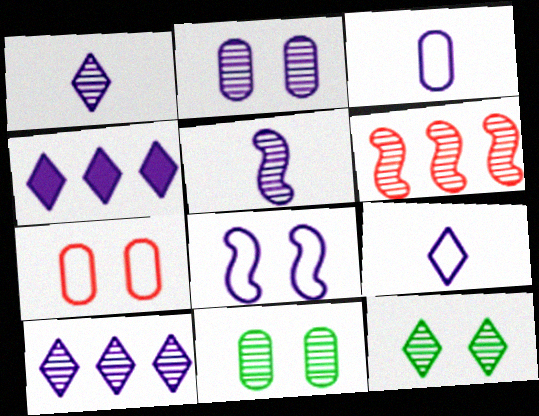[[1, 6, 11], 
[2, 5, 10]]